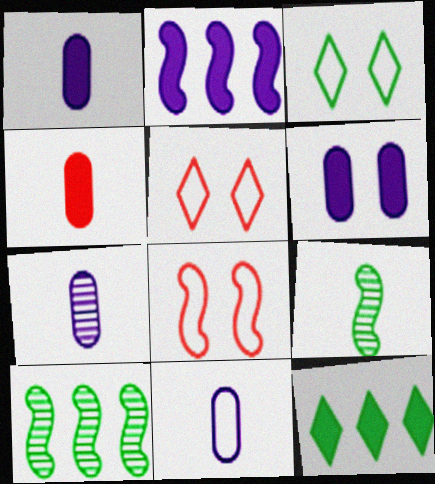[[1, 5, 10], 
[1, 7, 11], 
[2, 8, 9], 
[7, 8, 12]]